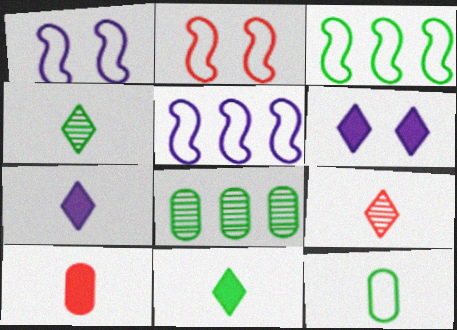[[2, 7, 8]]